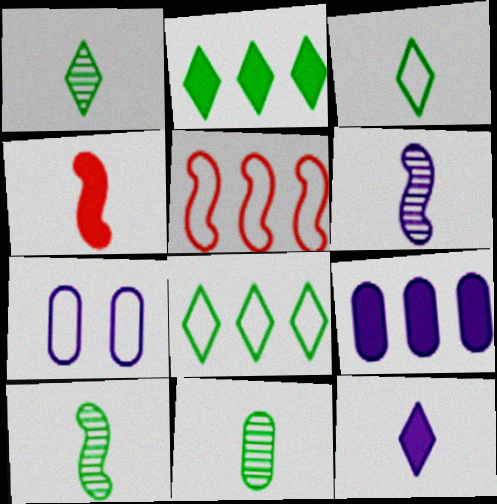[[1, 10, 11], 
[3, 5, 7]]